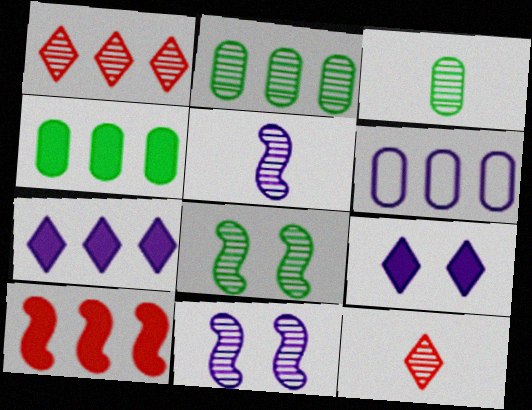[[1, 3, 11], 
[2, 11, 12], 
[3, 5, 12], 
[4, 7, 10], 
[5, 6, 9]]